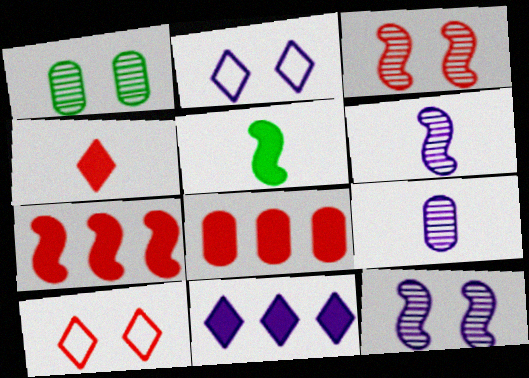[]